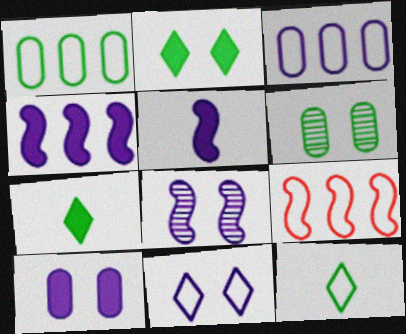[[8, 10, 11]]